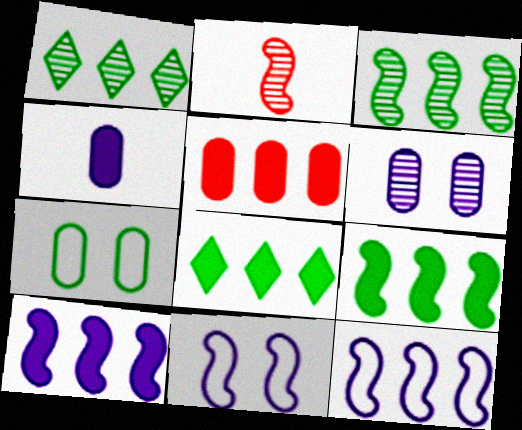[[1, 2, 6], 
[1, 5, 12], 
[2, 9, 11], 
[5, 8, 10]]